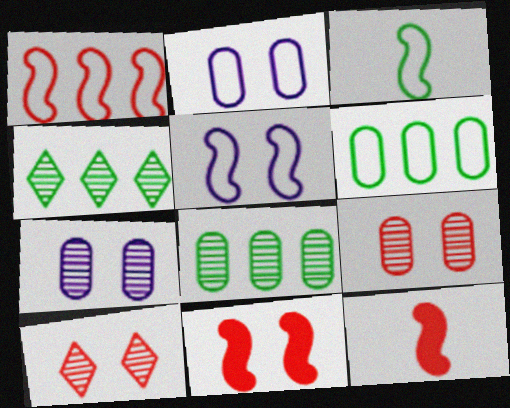[[1, 3, 5], 
[2, 4, 12]]